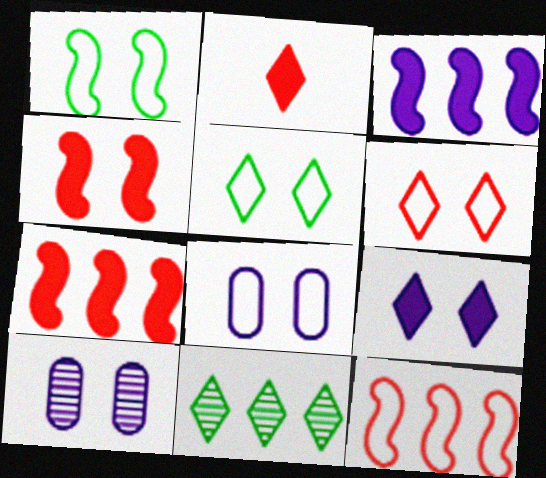[[1, 6, 8], 
[4, 5, 10]]